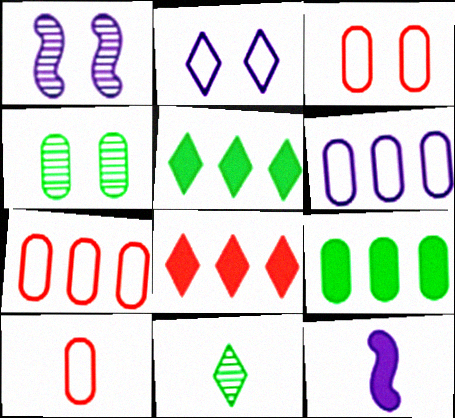[[1, 5, 10], 
[2, 8, 11], 
[3, 7, 10], 
[10, 11, 12]]